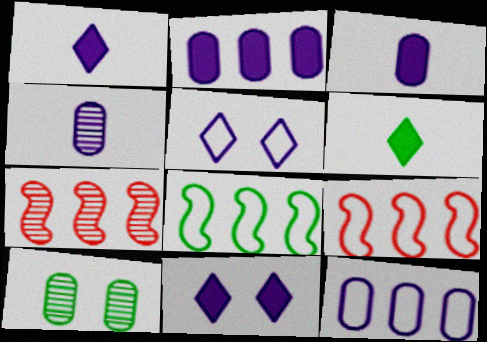[[1, 9, 10], 
[6, 8, 10]]